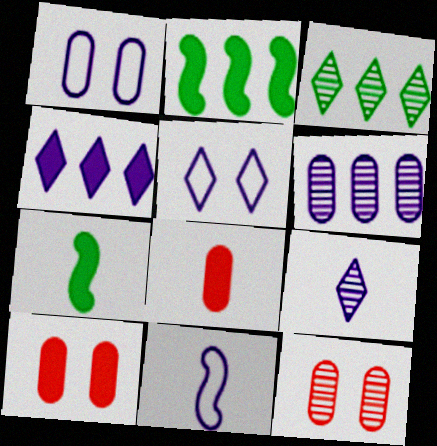[[3, 10, 11], 
[4, 5, 9], 
[4, 7, 10]]